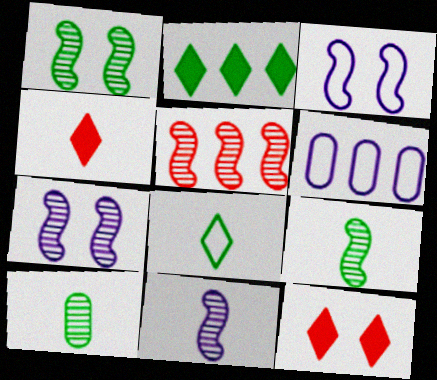[[1, 4, 6], 
[1, 5, 11], 
[2, 5, 6], 
[5, 7, 9], 
[6, 9, 12]]